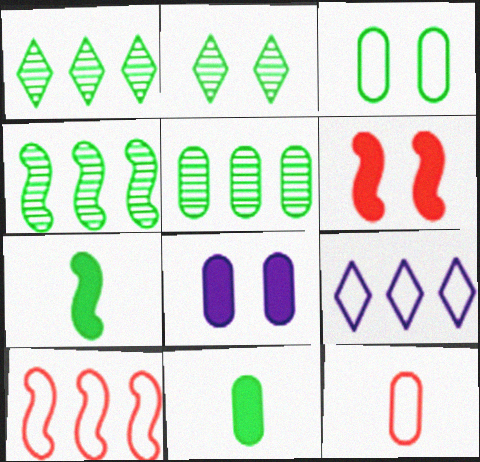[[1, 3, 7], 
[1, 4, 5], 
[3, 5, 11], 
[5, 8, 12]]